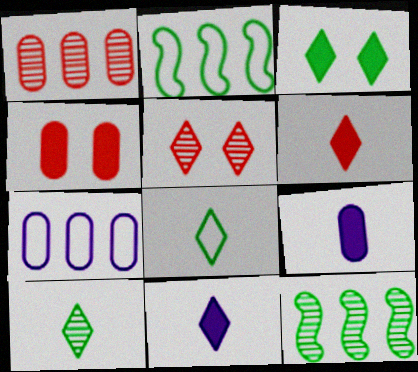[[2, 5, 9]]